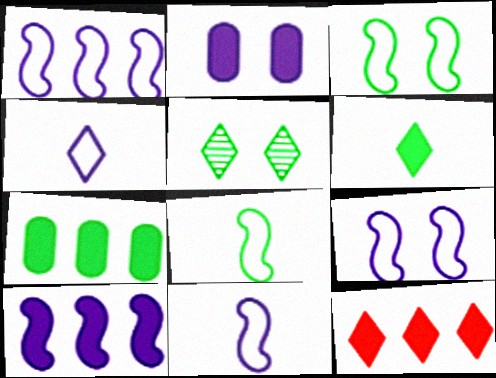[[1, 9, 11], 
[4, 5, 12], 
[5, 7, 8], 
[7, 10, 12]]